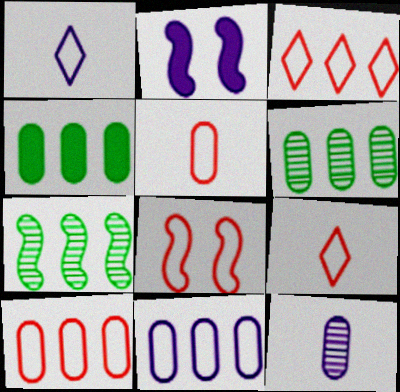[[2, 6, 9], 
[3, 5, 8], 
[8, 9, 10]]